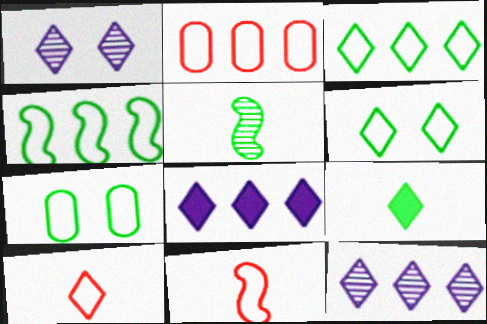[]